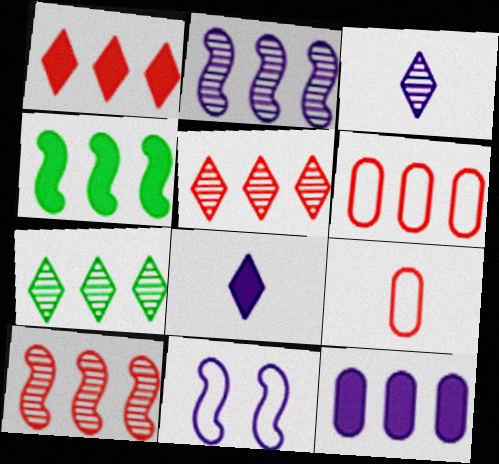[[1, 4, 12], 
[1, 6, 10], 
[3, 11, 12]]